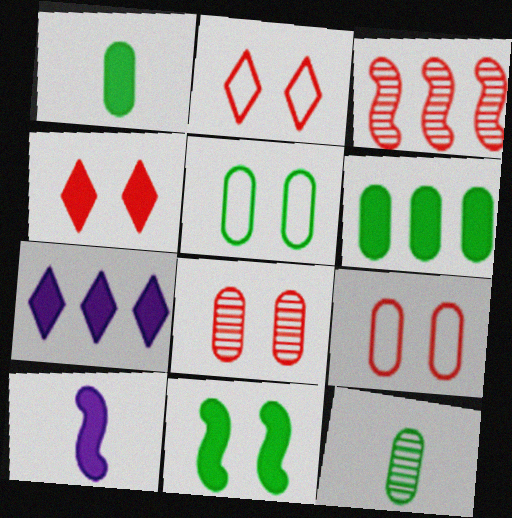[[4, 6, 10], 
[5, 6, 12]]